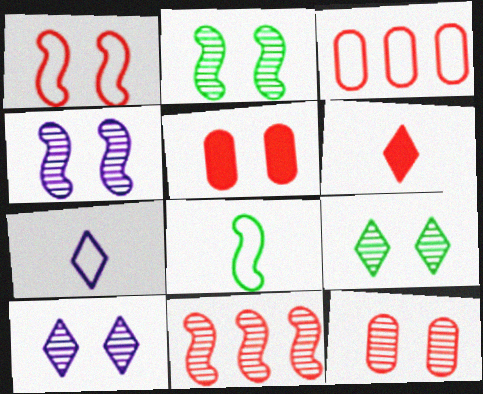[[2, 10, 12], 
[4, 9, 12]]